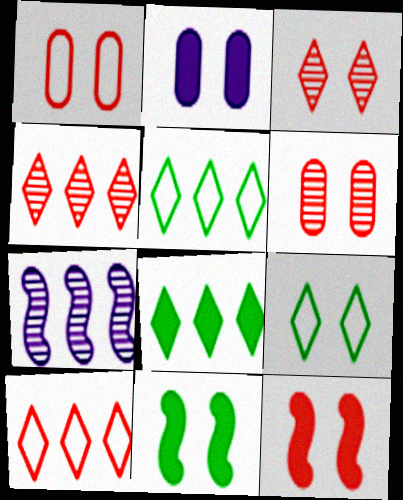[[1, 3, 12]]